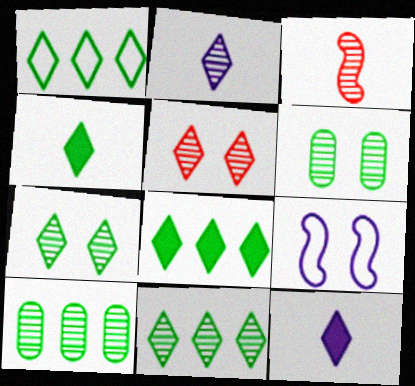[[1, 4, 7], 
[1, 5, 12], 
[1, 8, 11], 
[2, 5, 11]]